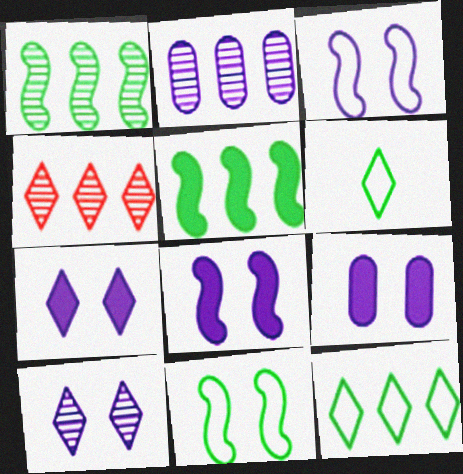[[1, 2, 4], 
[3, 9, 10], 
[4, 6, 7], 
[7, 8, 9]]